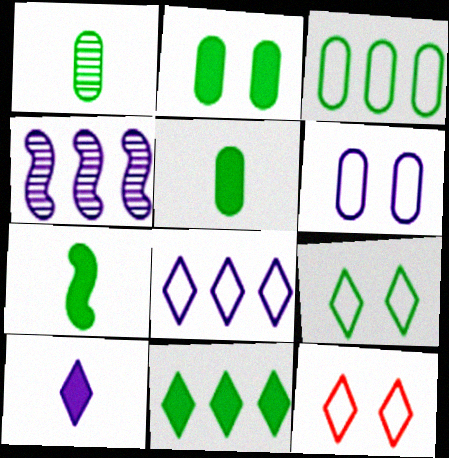[[1, 2, 3], 
[2, 7, 11], 
[4, 5, 12], 
[4, 6, 10]]